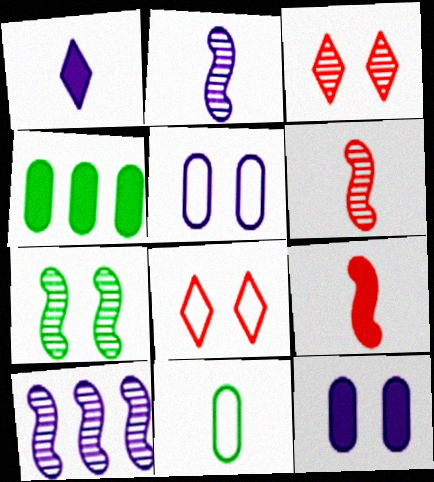[[1, 5, 10], 
[1, 6, 11], 
[2, 4, 8], 
[6, 7, 10], 
[7, 8, 12]]